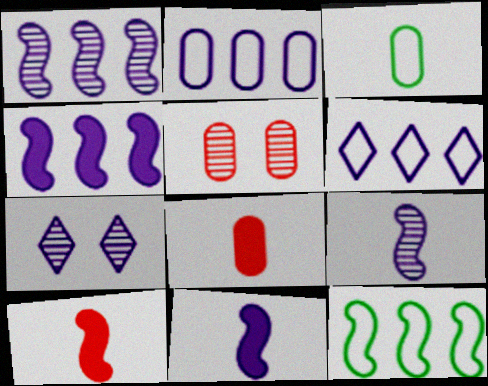[[2, 7, 11], 
[7, 8, 12]]